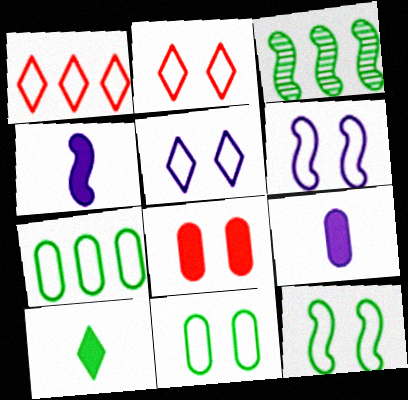[[2, 3, 9], 
[2, 6, 11], 
[3, 10, 11]]